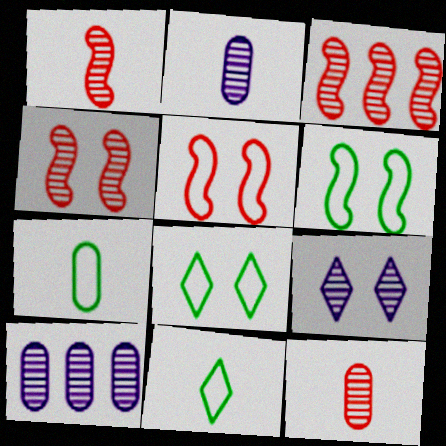[[1, 3, 4]]